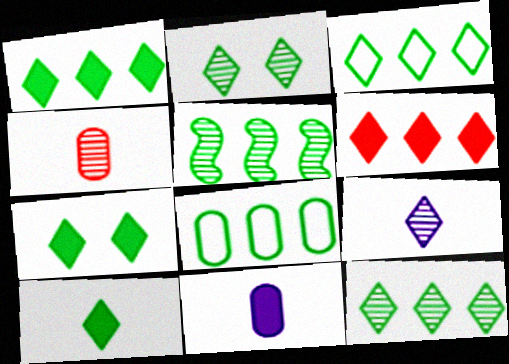[[1, 3, 12], 
[1, 5, 8], 
[1, 7, 10], 
[2, 3, 10]]